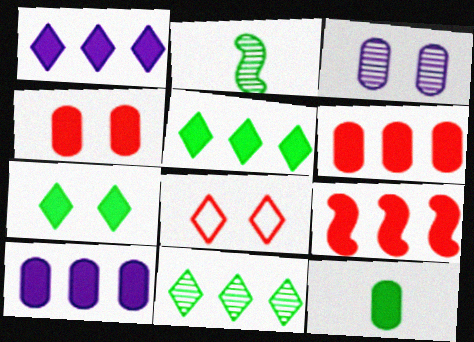[[2, 8, 10], 
[4, 10, 12], 
[5, 9, 10]]